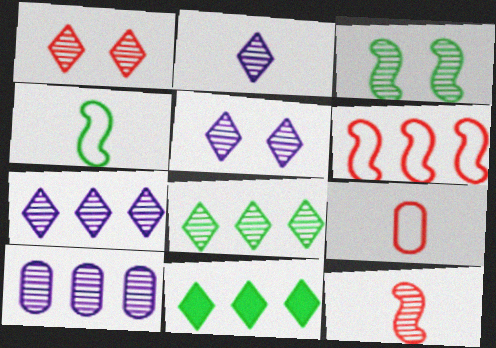[[1, 2, 8], 
[2, 5, 7], 
[6, 10, 11]]